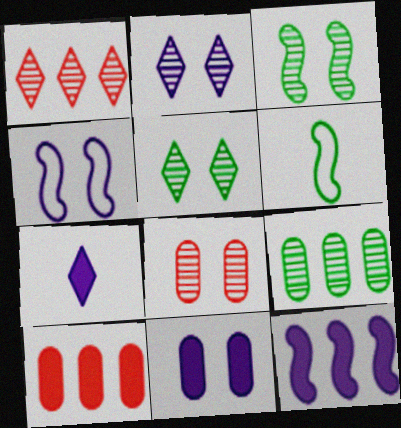[[1, 6, 11], 
[2, 3, 8], 
[2, 4, 11], 
[2, 6, 10], 
[7, 11, 12]]